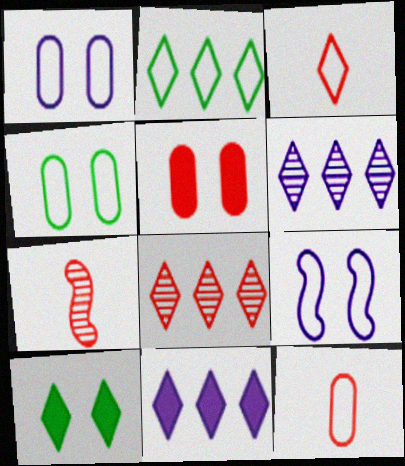[[2, 8, 11], 
[2, 9, 12], 
[3, 6, 10], 
[4, 7, 11]]